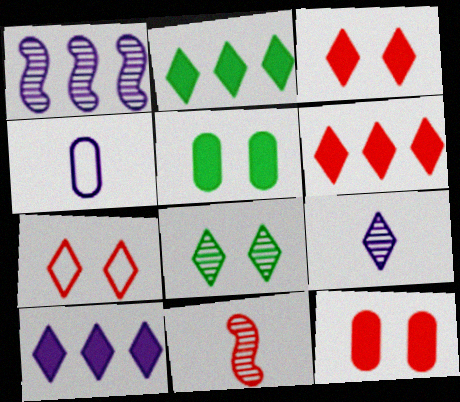[[2, 6, 10], 
[2, 7, 9]]